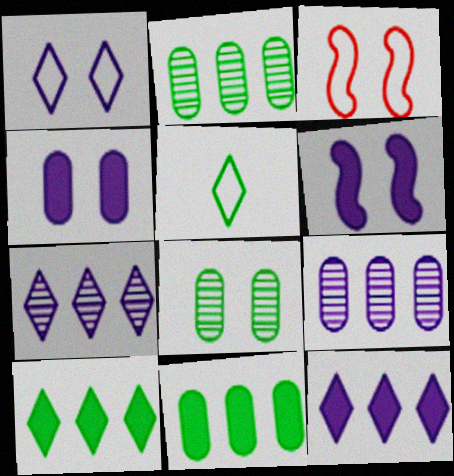[]